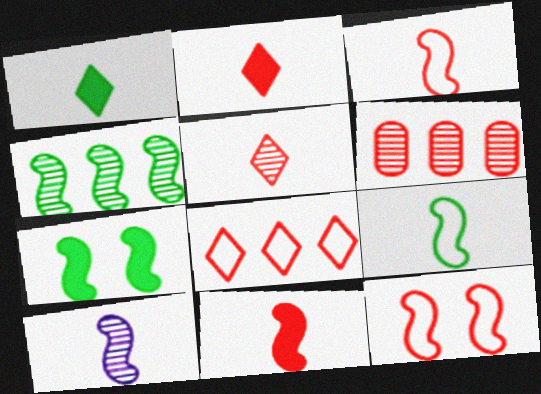[[2, 6, 12], 
[4, 7, 9], 
[9, 10, 11]]